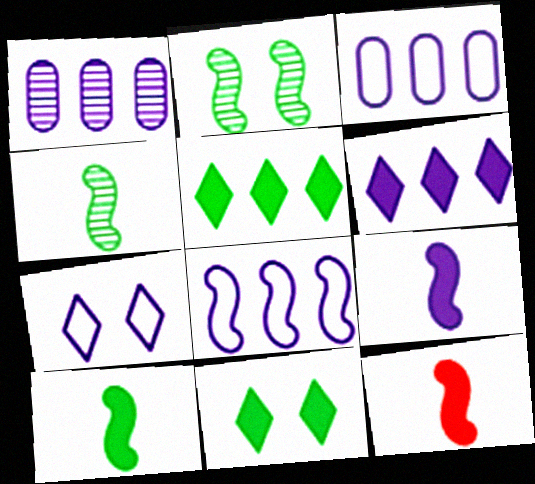[[1, 6, 8], 
[1, 7, 9], 
[2, 8, 12], 
[9, 10, 12]]